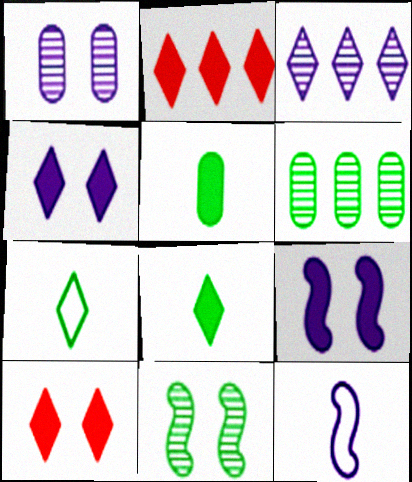[[2, 4, 8], 
[2, 5, 9], 
[3, 7, 10], 
[6, 10, 12]]